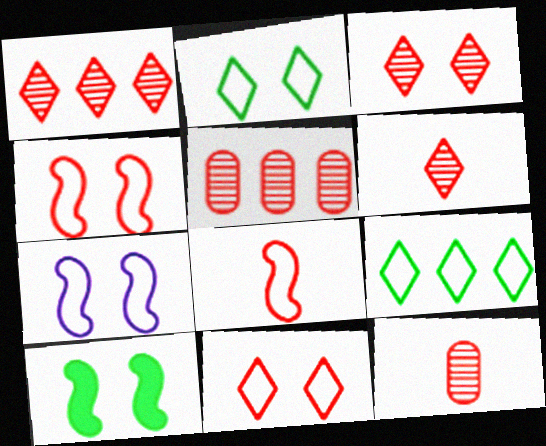[[1, 3, 6]]